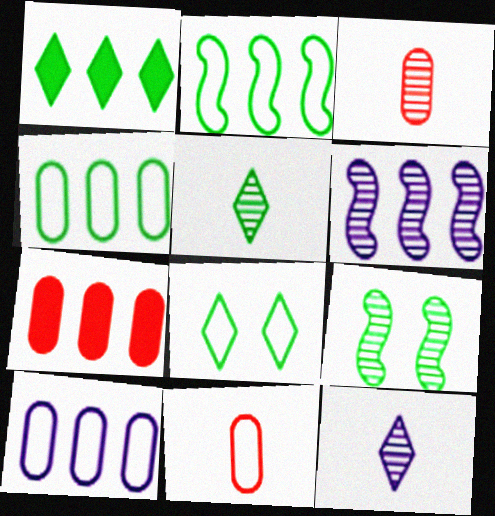[[1, 5, 8]]